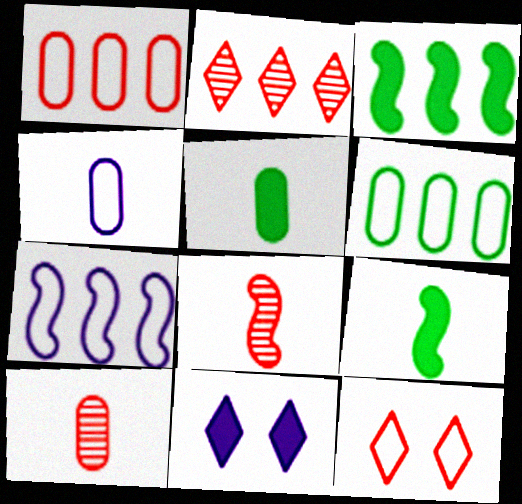[[4, 5, 10], 
[6, 8, 11]]